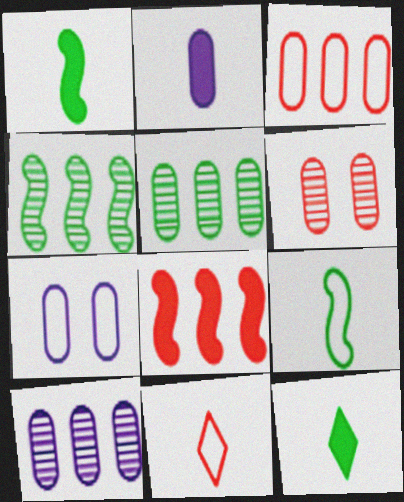[[2, 7, 10], 
[6, 8, 11]]